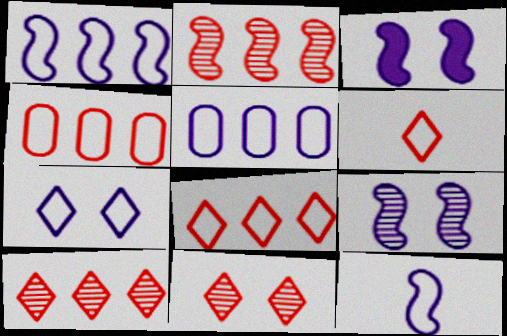[[5, 7, 12]]